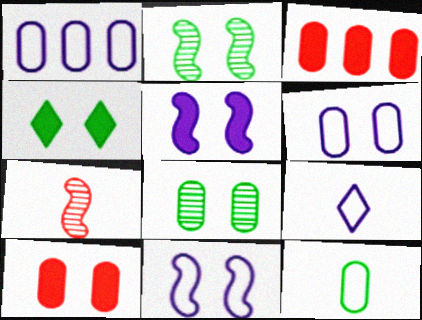[[1, 4, 7], 
[1, 9, 11], 
[2, 3, 9], 
[4, 5, 10], 
[6, 8, 10]]